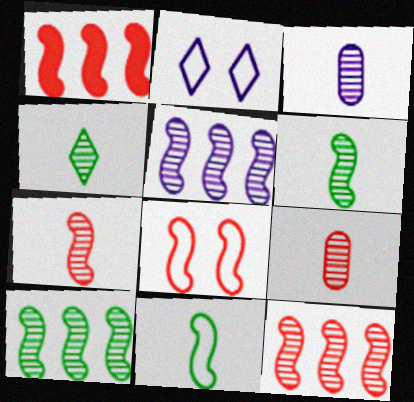[[1, 7, 8], 
[3, 4, 7], 
[5, 10, 12]]